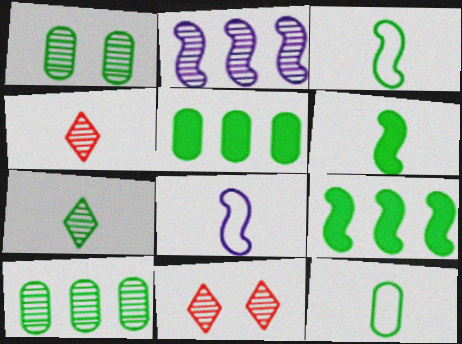[[1, 2, 4], 
[1, 5, 12], 
[5, 8, 11], 
[6, 7, 12]]